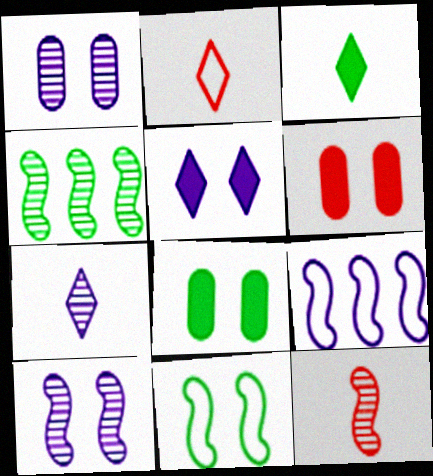[[2, 3, 7], 
[4, 10, 12]]